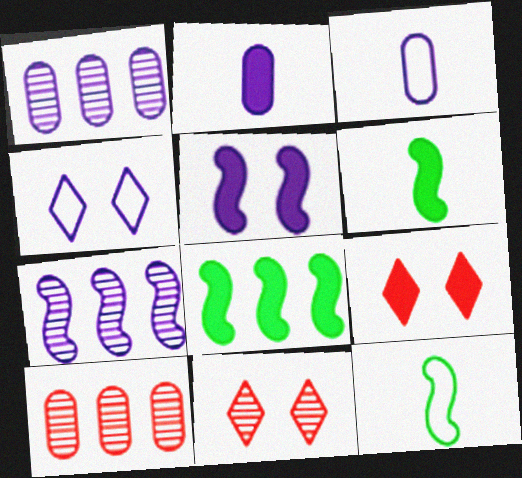[[1, 9, 12], 
[2, 4, 7], 
[2, 8, 9], 
[3, 8, 11], 
[4, 6, 10]]